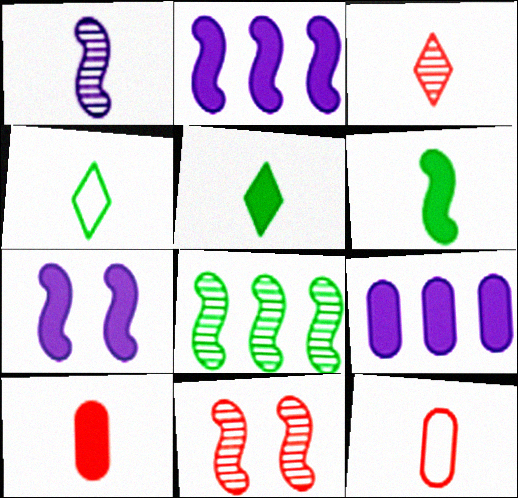[[1, 4, 10], 
[1, 5, 12], 
[1, 8, 11], 
[4, 9, 11]]